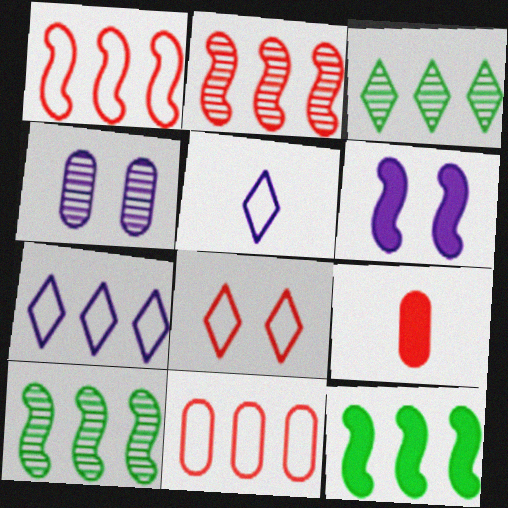[[2, 8, 9]]